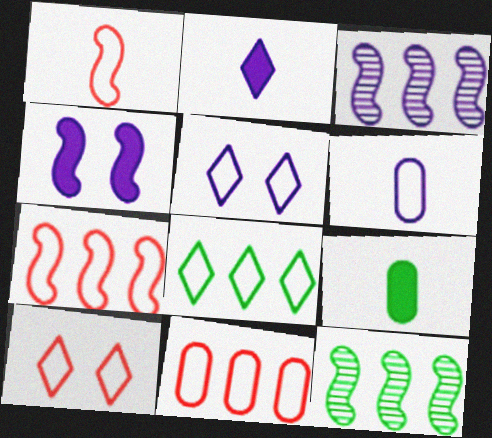[[1, 4, 12], 
[1, 10, 11], 
[3, 9, 10]]